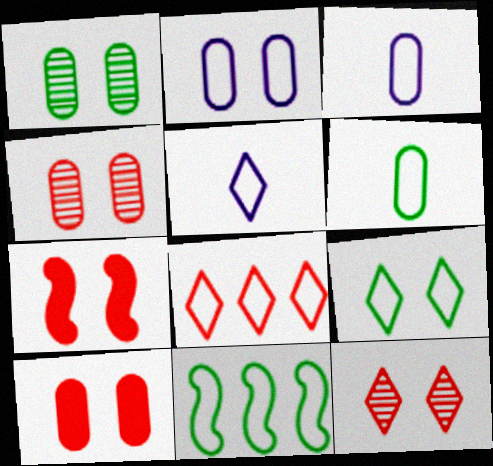[[1, 2, 10], 
[5, 8, 9], 
[6, 9, 11]]